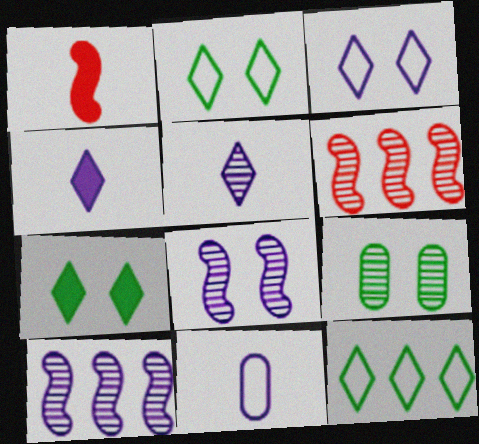[[5, 6, 9], 
[6, 7, 11]]